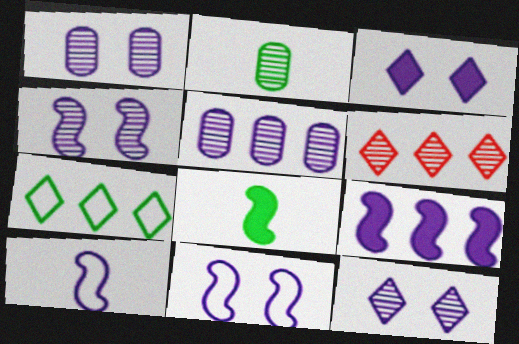[[1, 3, 11], 
[1, 4, 12], 
[2, 4, 6], 
[3, 5, 10], 
[4, 9, 10]]